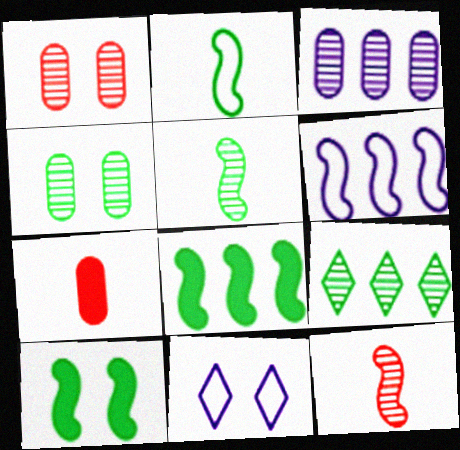[[1, 10, 11], 
[4, 5, 9], 
[6, 10, 12]]